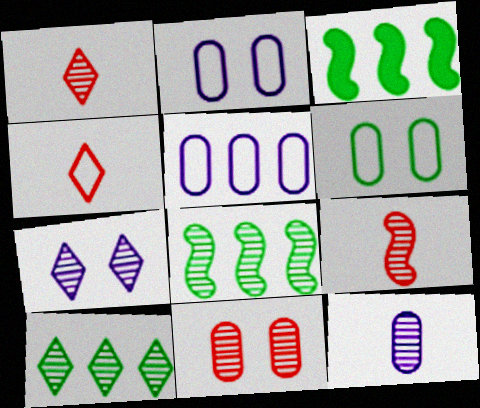[[1, 2, 3], 
[1, 7, 10]]